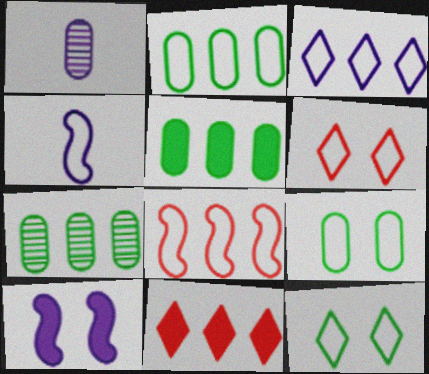[[1, 3, 10], 
[2, 3, 8], 
[2, 4, 6], 
[2, 5, 7]]